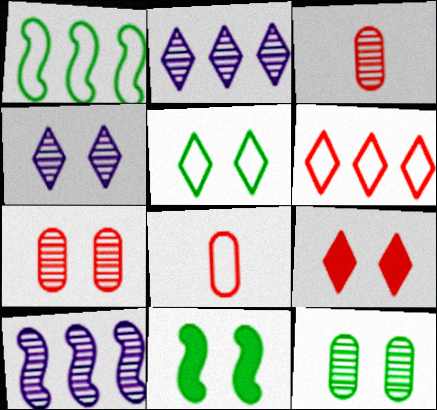[[2, 8, 11], 
[4, 5, 9], 
[5, 11, 12]]